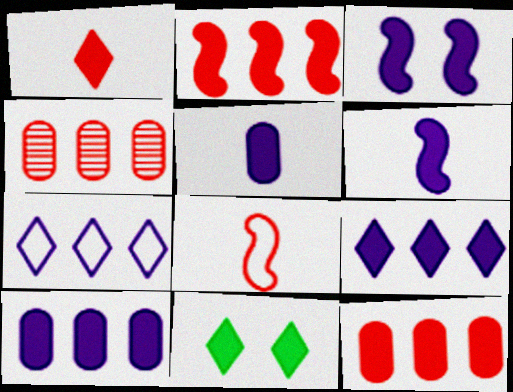[[1, 9, 11], 
[2, 5, 11], 
[3, 5, 9], 
[6, 11, 12]]